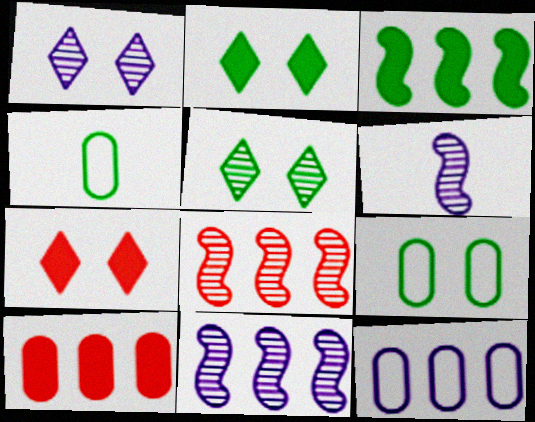[[3, 4, 5], 
[4, 7, 11]]